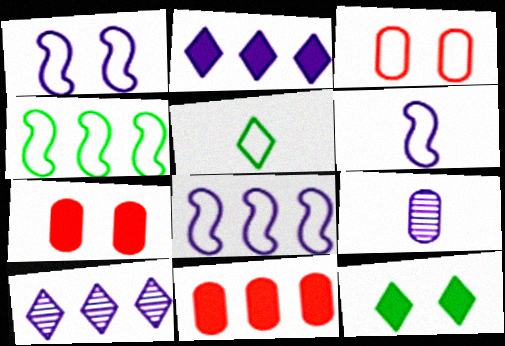[[1, 2, 9], 
[1, 6, 8], 
[3, 5, 8], 
[4, 10, 11]]